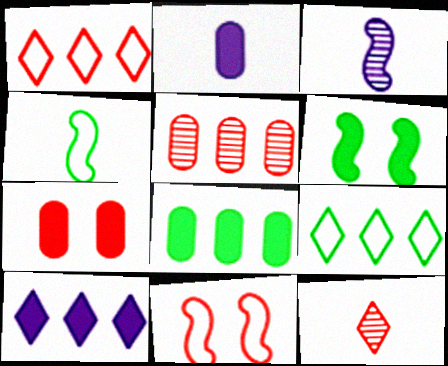[[2, 4, 12], 
[2, 7, 8], 
[3, 7, 9]]